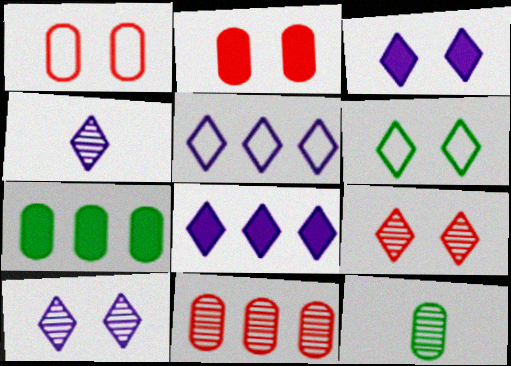[[3, 4, 5], 
[3, 6, 9]]